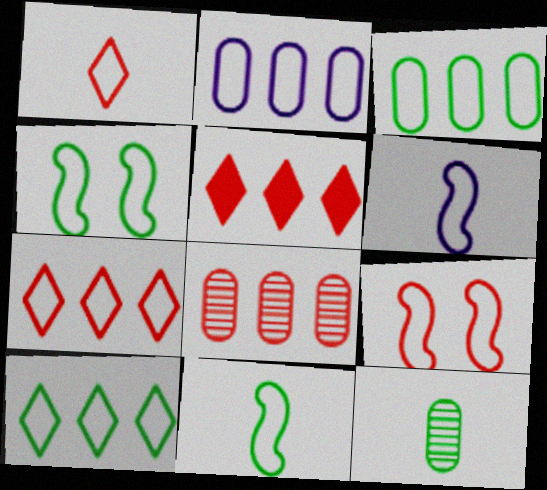[[1, 2, 4]]